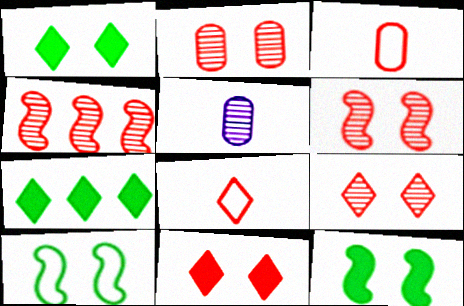[[2, 6, 9], 
[3, 4, 11]]